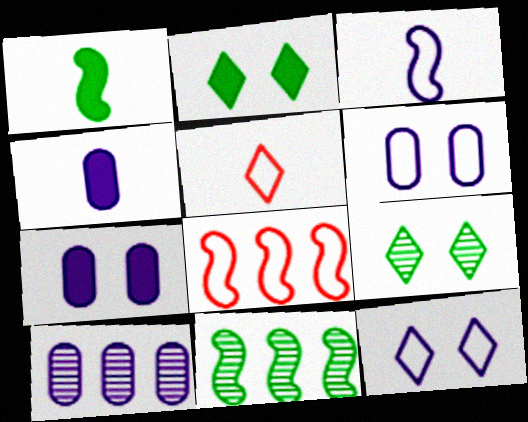[[4, 6, 10], 
[4, 8, 9], 
[5, 7, 11]]